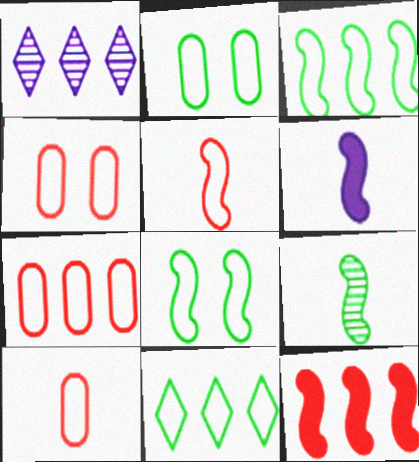[[4, 7, 10], 
[5, 6, 9]]